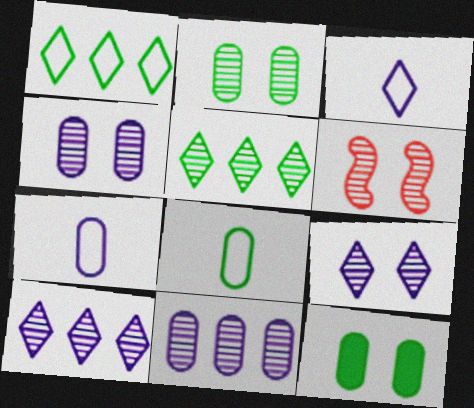[[2, 6, 9]]